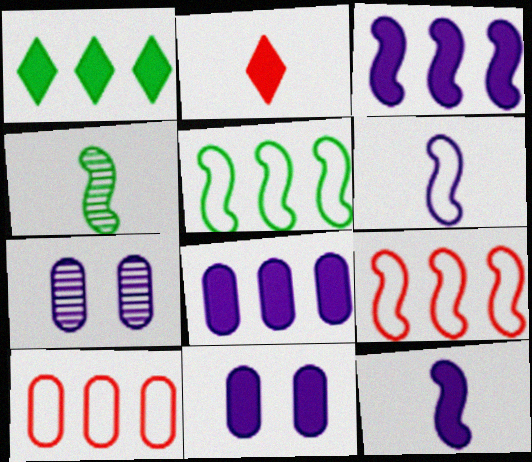[[2, 5, 7]]